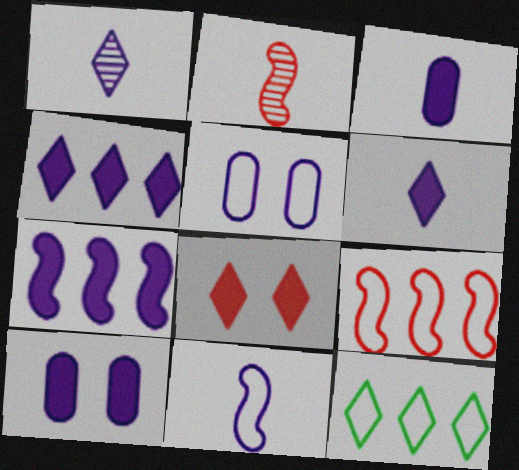[[1, 3, 11], 
[1, 5, 7], 
[1, 8, 12], 
[2, 10, 12], 
[6, 7, 10]]